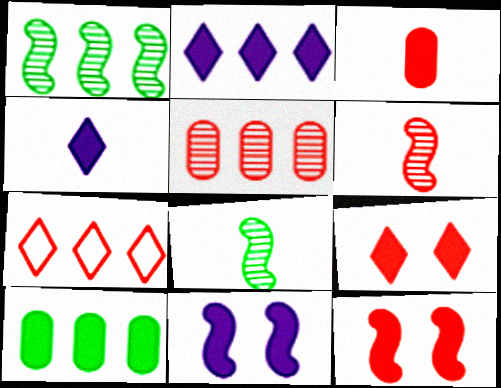[[4, 10, 12]]